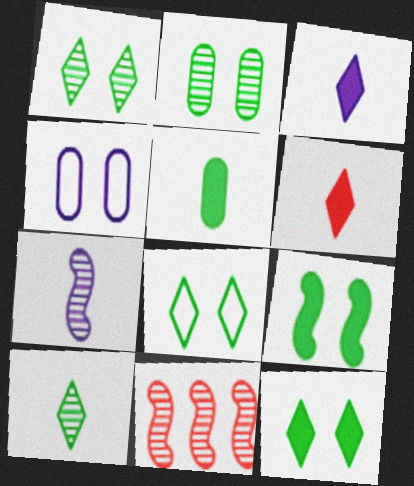[[1, 8, 12], 
[2, 8, 9]]